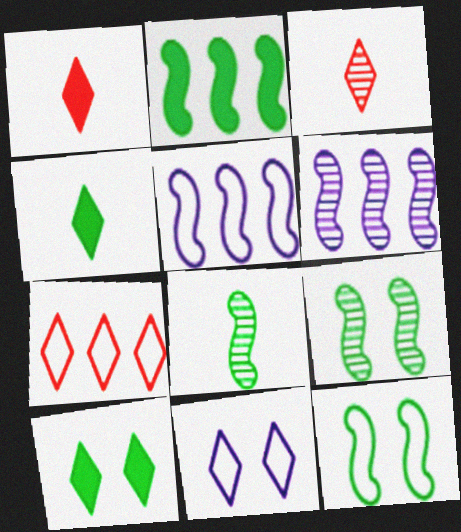[[2, 8, 12]]